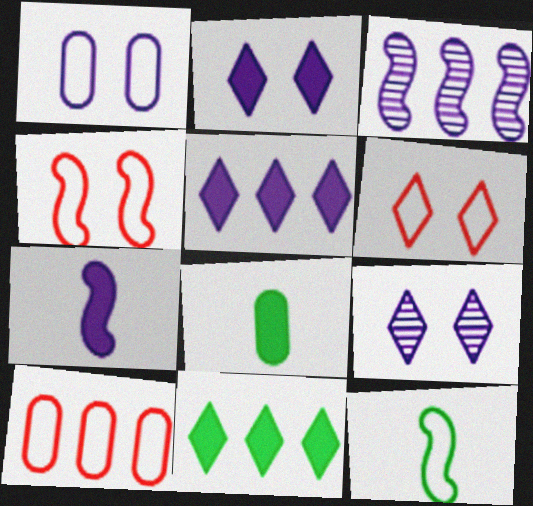[[3, 6, 8], 
[3, 10, 11]]